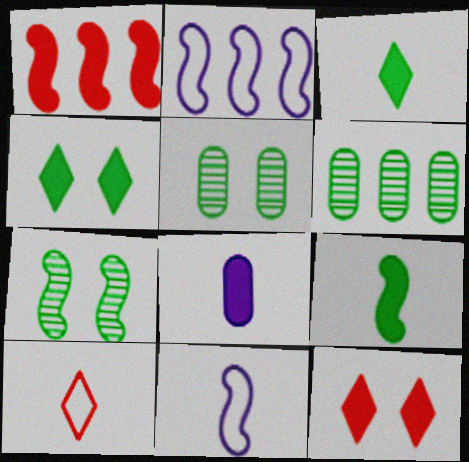[[1, 4, 8], 
[1, 7, 11], 
[6, 11, 12]]